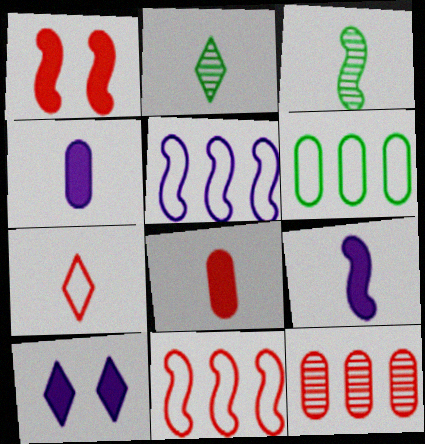[[1, 3, 5], 
[1, 7, 12], 
[3, 4, 7]]